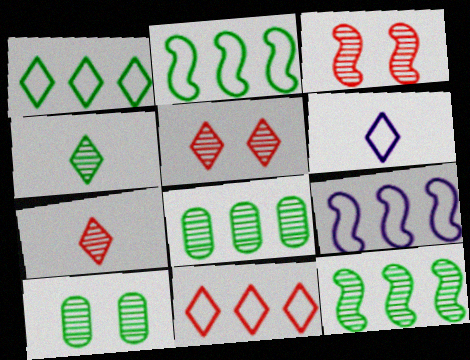[[4, 10, 12]]